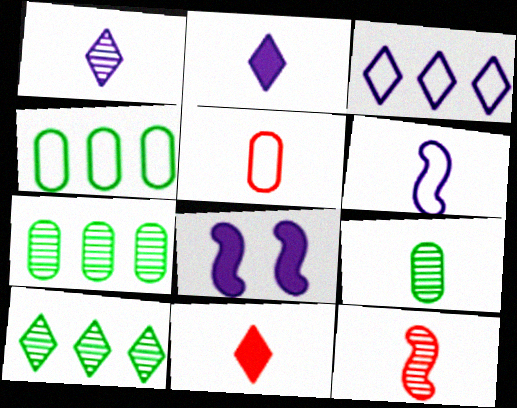[[1, 9, 12], 
[5, 8, 10], 
[5, 11, 12], 
[6, 9, 11]]